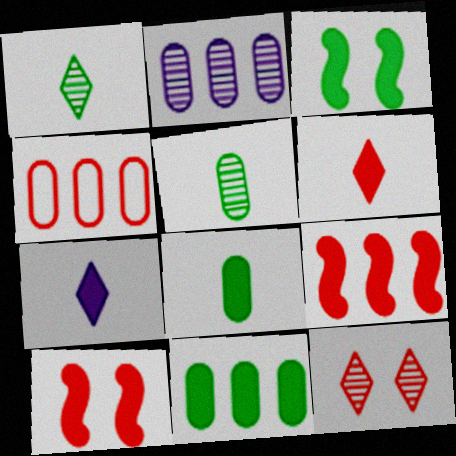[[2, 4, 11], 
[7, 10, 11]]